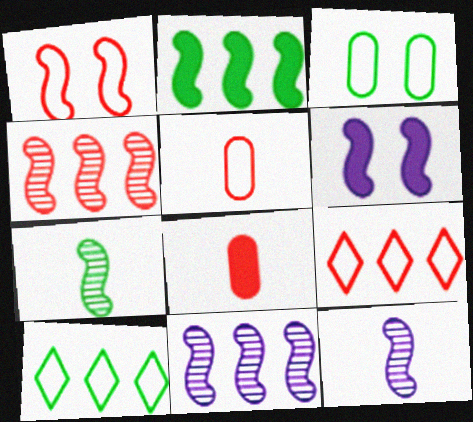[[1, 2, 12], 
[1, 5, 9]]